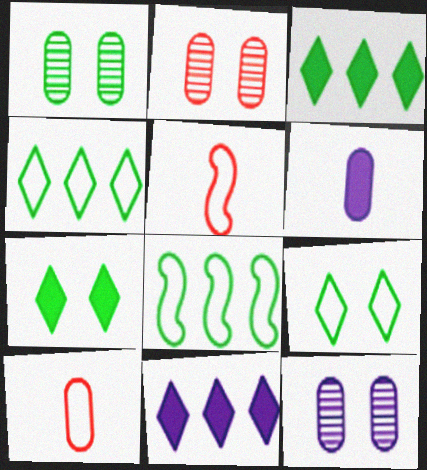[[1, 2, 12], 
[1, 5, 11], 
[3, 5, 12]]